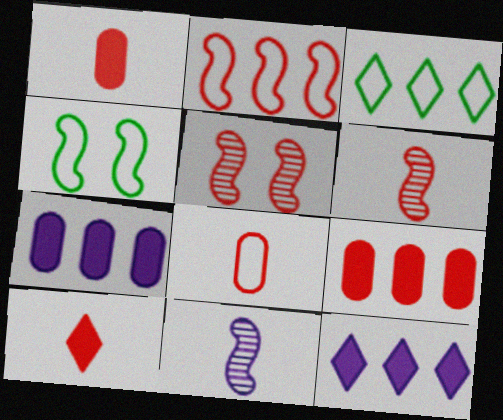[[6, 8, 10]]